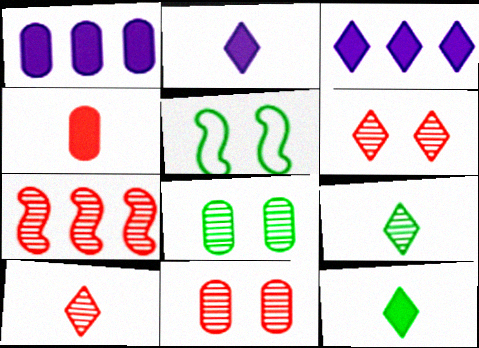[[1, 5, 10], 
[7, 10, 11]]